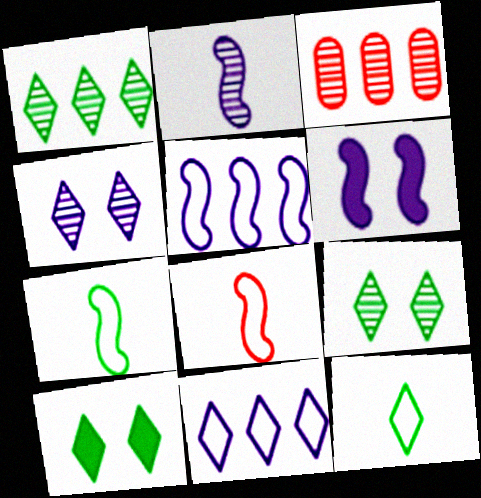[[1, 10, 12], 
[2, 3, 9], 
[2, 5, 6], 
[3, 6, 12]]